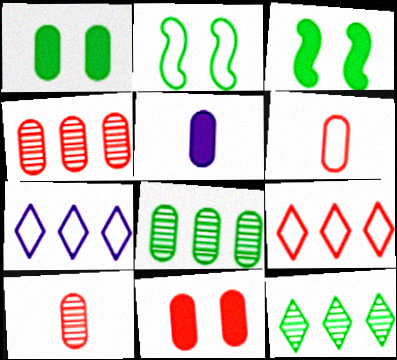[[2, 6, 7], 
[3, 7, 10], 
[4, 6, 11]]